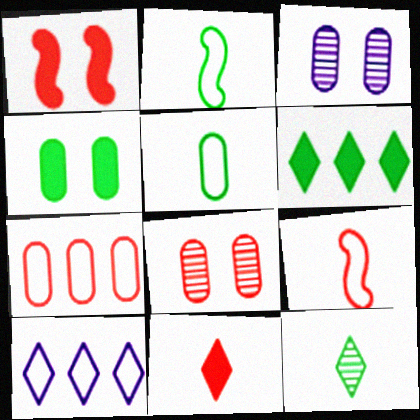[[3, 6, 9]]